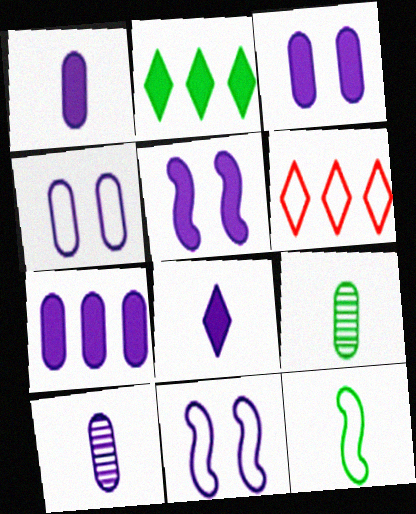[[1, 3, 7], 
[4, 6, 12], 
[4, 7, 10], 
[5, 6, 9], 
[5, 7, 8]]